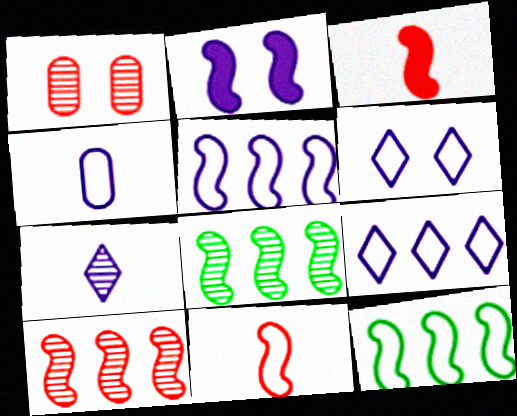[[1, 7, 8], 
[2, 8, 11], 
[4, 5, 6]]